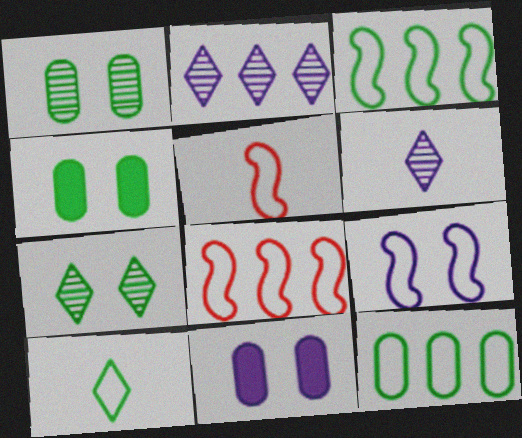[[2, 4, 5], 
[3, 5, 9], 
[4, 6, 8]]